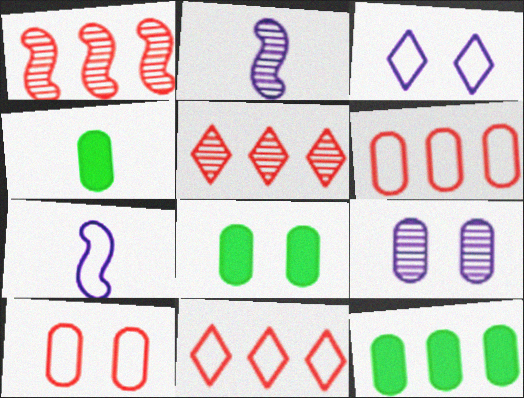[[1, 3, 4], 
[2, 8, 11], 
[4, 6, 9], 
[4, 8, 12], 
[5, 7, 8], 
[8, 9, 10]]